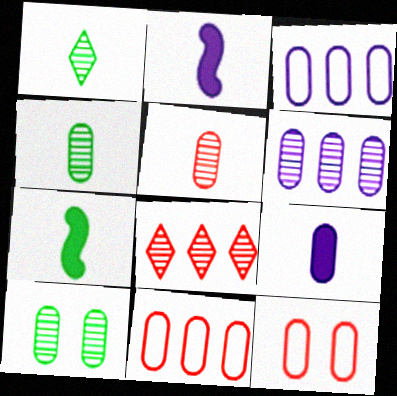[[5, 6, 10], 
[9, 10, 11]]